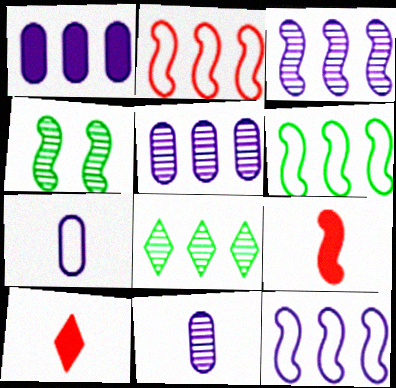[[1, 2, 8], 
[2, 6, 12], 
[4, 9, 12]]